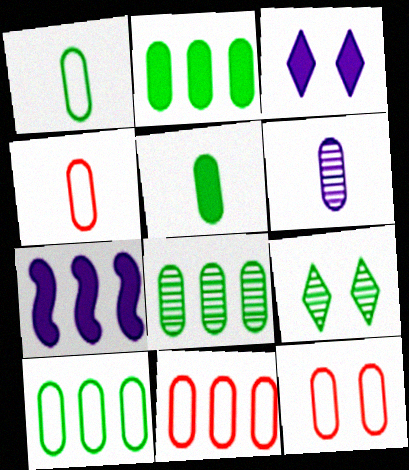[[2, 6, 12], 
[2, 8, 10], 
[4, 5, 6], 
[4, 7, 9], 
[4, 11, 12]]